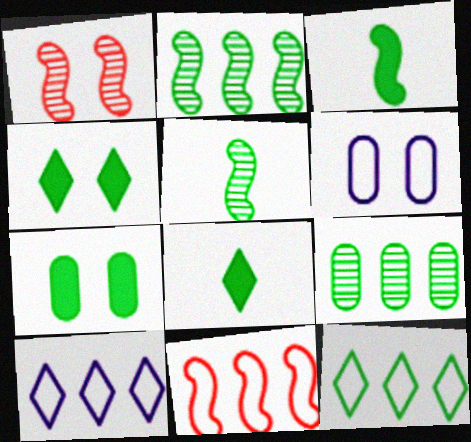[[1, 4, 6], 
[5, 7, 12]]